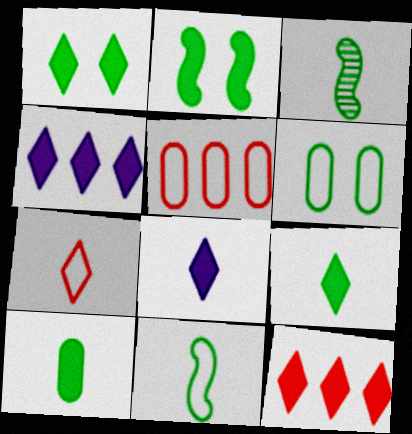[[1, 8, 12]]